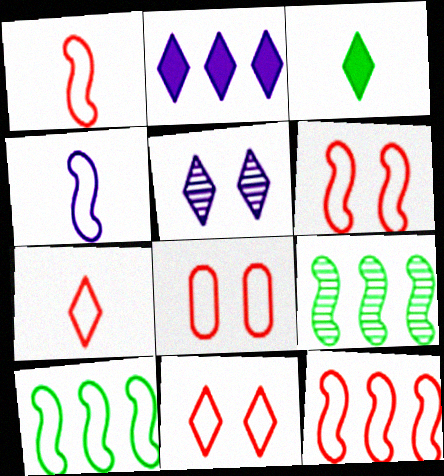[[1, 6, 12], 
[4, 6, 10], 
[6, 8, 11], 
[7, 8, 12]]